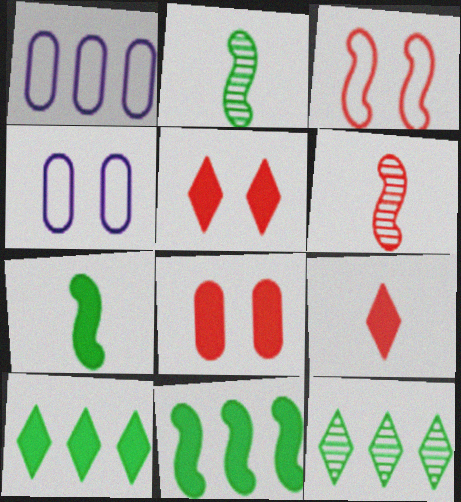[[1, 2, 5], 
[4, 6, 10]]